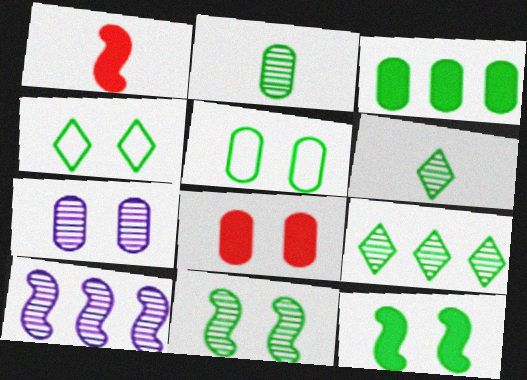[[2, 3, 5], 
[2, 9, 11], 
[5, 7, 8]]